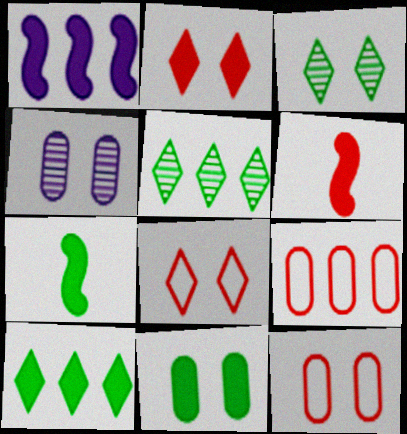[[1, 5, 9], 
[4, 11, 12], 
[7, 10, 11]]